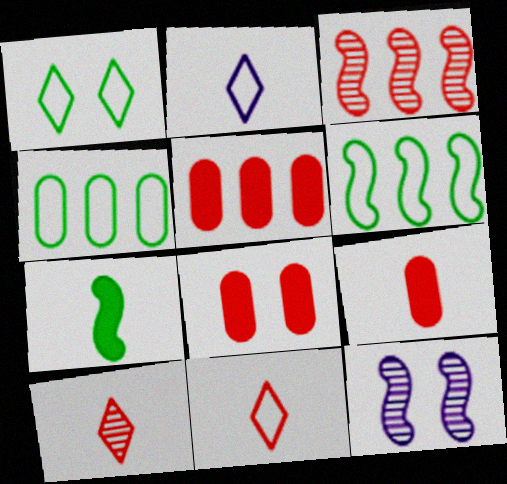[[1, 8, 12], 
[3, 8, 11], 
[5, 8, 9]]